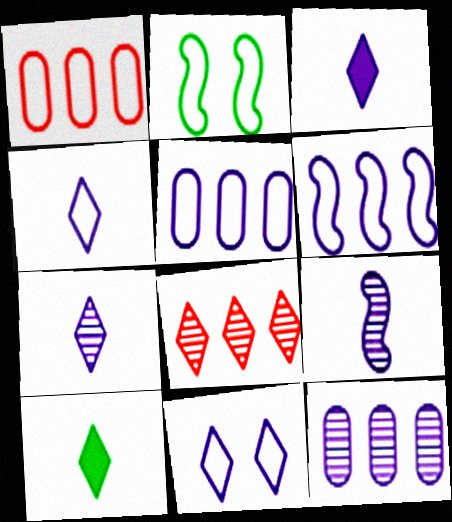[[1, 2, 4], 
[3, 4, 7], 
[8, 10, 11]]